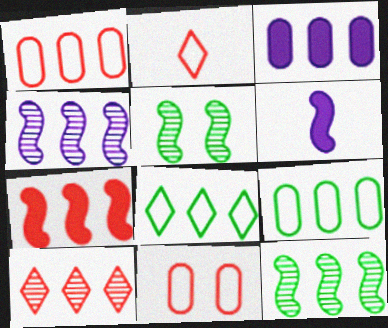[[1, 7, 10], 
[2, 3, 5]]